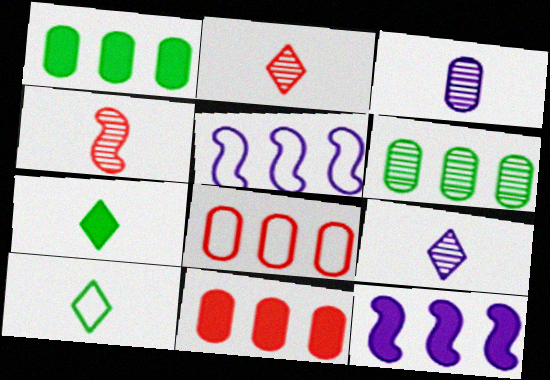[]